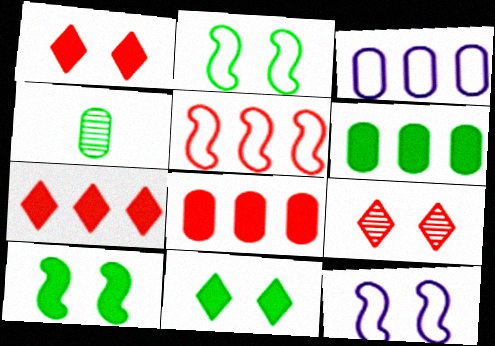[[4, 7, 12]]